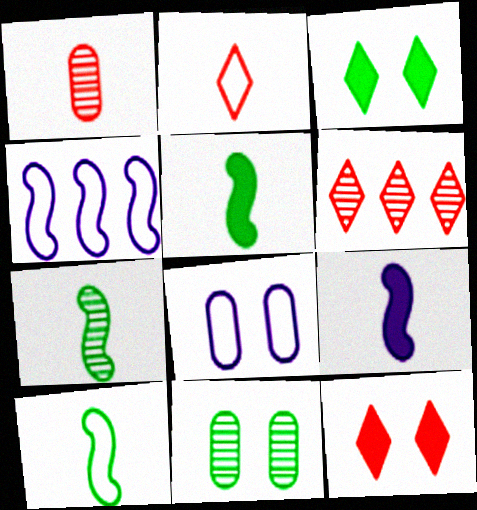[[1, 3, 4], 
[2, 6, 12], 
[5, 6, 8], 
[5, 7, 10]]